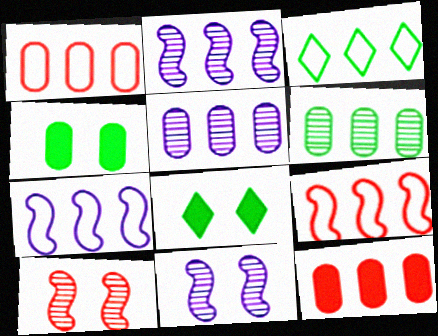[[1, 3, 7], 
[2, 3, 12]]